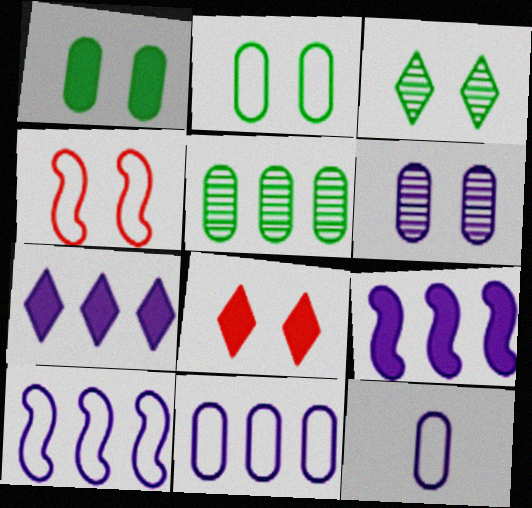[]